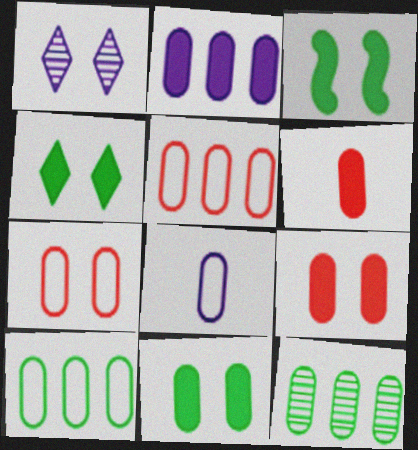[[1, 3, 7], 
[2, 5, 12], 
[2, 6, 11], 
[3, 4, 11], 
[7, 8, 10], 
[8, 9, 12]]